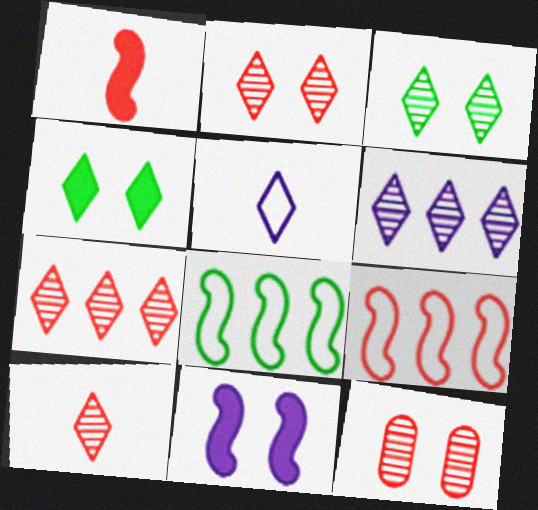[[2, 7, 10], 
[3, 6, 10], 
[4, 5, 7]]